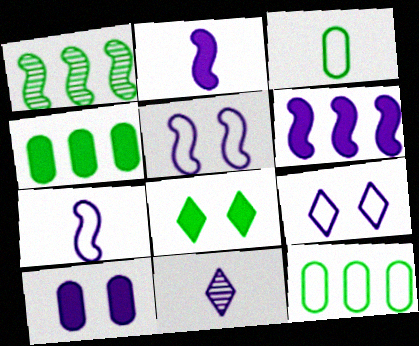[[1, 3, 8]]